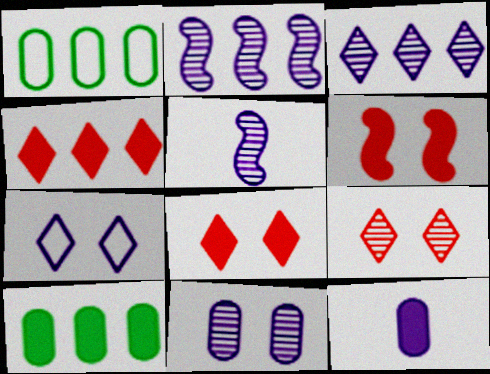[[1, 2, 4], 
[1, 5, 8], 
[2, 7, 12], 
[3, 5, 11]]